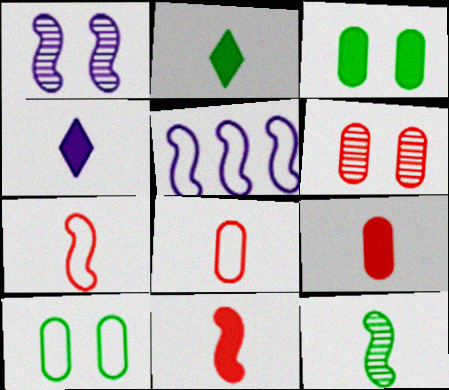[[2, 5, 6], 
[4, 8, 12]]